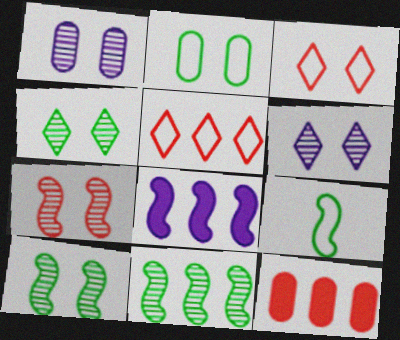[[1, 4, 7], 
[6, 9, 12], 
[7, 8, 9]]